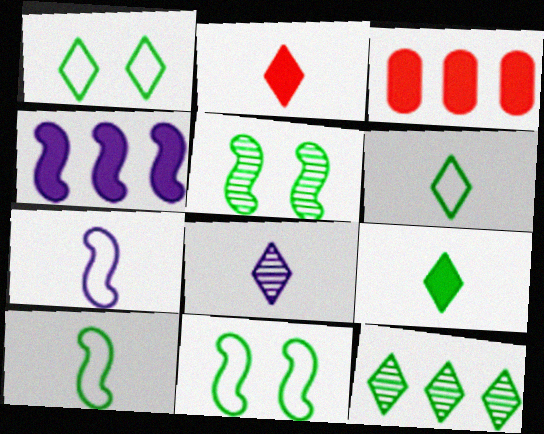[[1, 9, 12], 
[2, 6, 8], 
[3, 8, 11]]